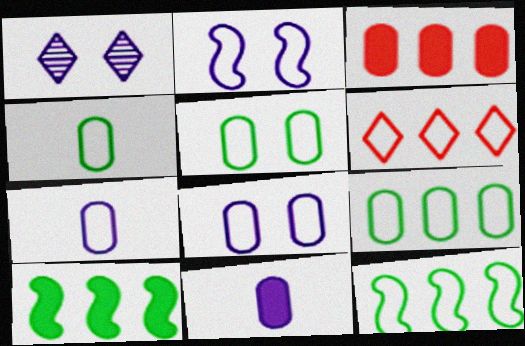[[2, 4, 6], 
[4, 5, 9]]